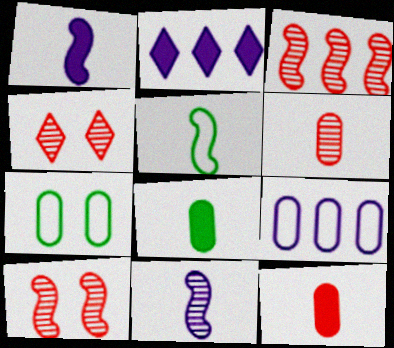[[3, 4, 6]]